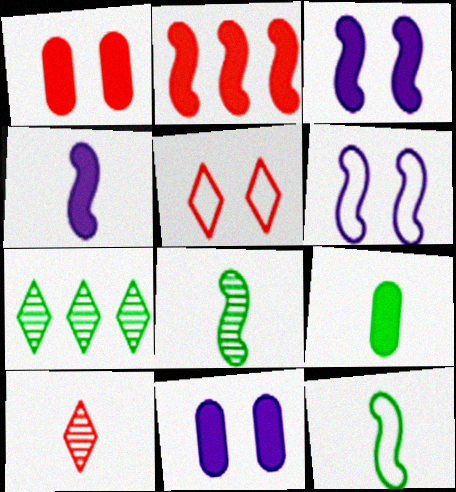[[2, 6, 8]]